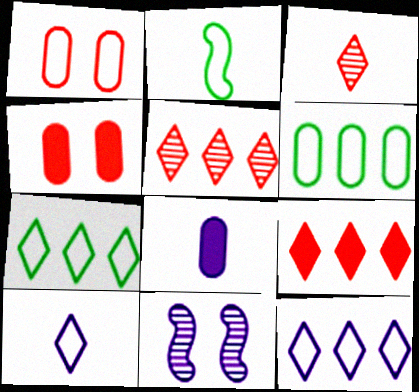[[1, 2, 12], 
[2, 3, 8], 
[8, 11, 12]]